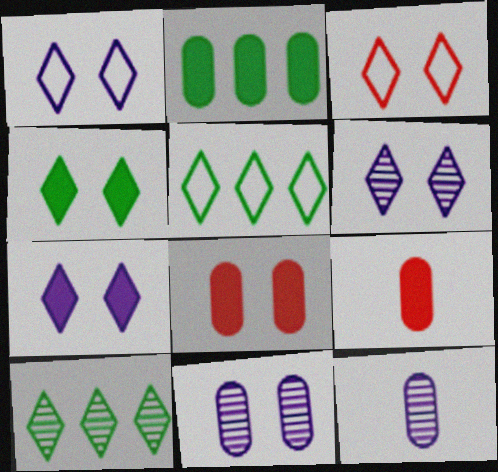[[1, 6, 7], 
[3, 4, 6]]